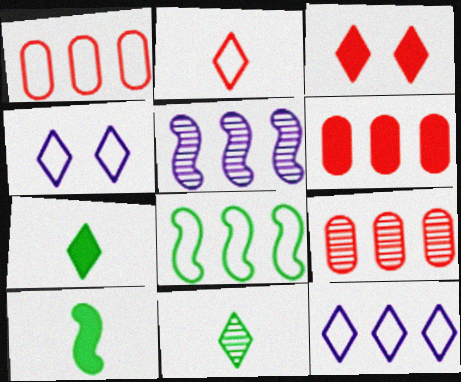[[1, 6, 9], 
[1, 8, 12], 
[3, 11, 12], 
[4, 9, 10]]